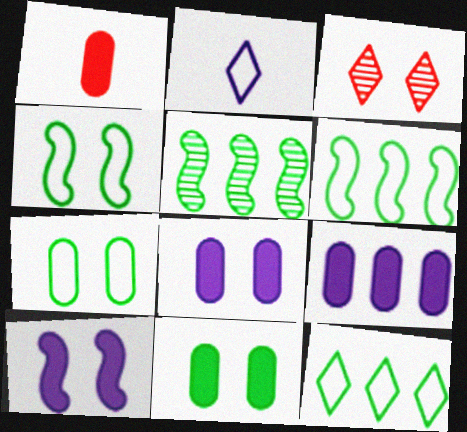[[1, 9, 11], 
[3, 4, 8], 
[3, 7, 10]]